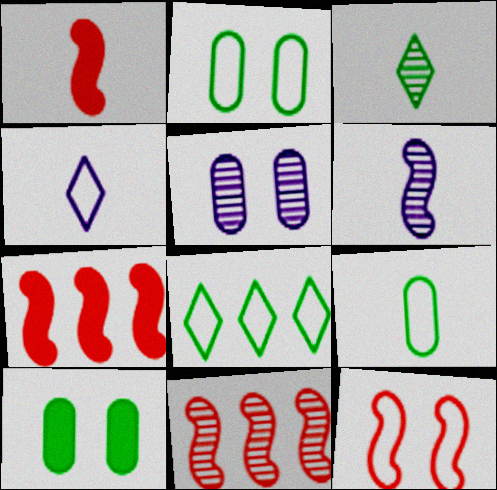[[1, 5, 8], 
[1, 11, 12], 
[3, 5, 11], 
[4, 10, 11]]